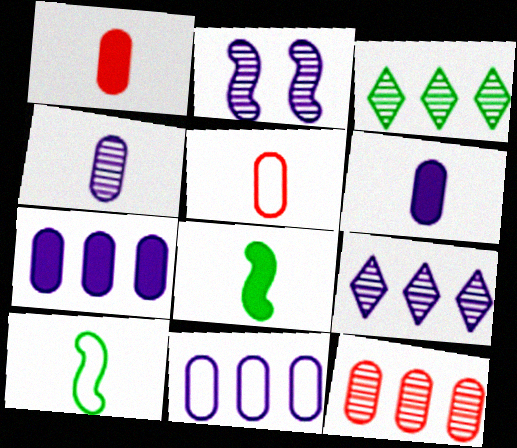[[2, 4, 9]]